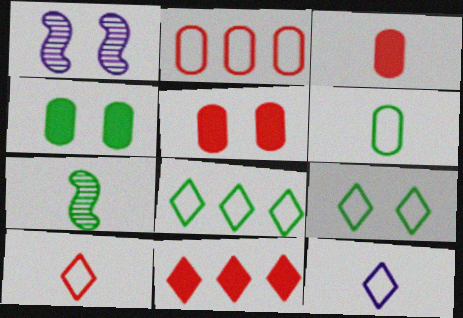[[1, 3, 8], 
[1, 5, 9], 
[1, 6, 11], 
[3, 7, 12], 
[4, 7, 8]]